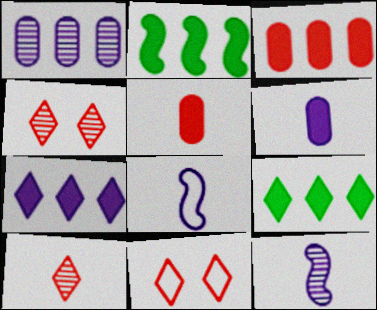[[2, 3, 7]]